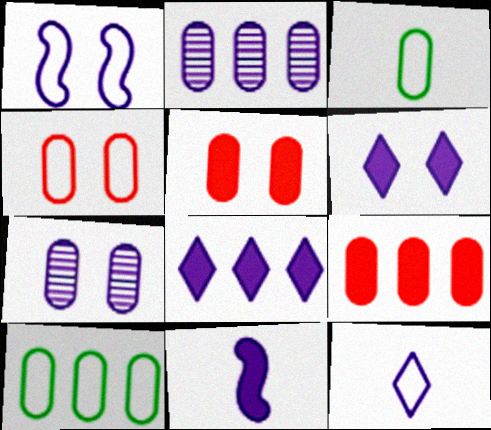[[1, 6, 7], 
[2, 3, 5], 
[2, 9, 10], 
[3, 7, 9]]